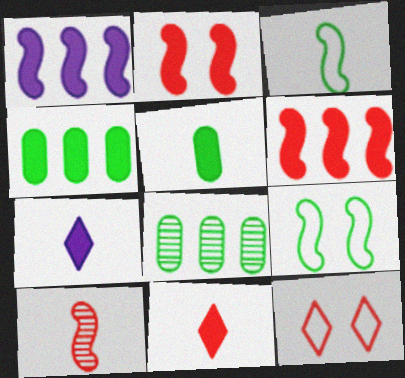[[1, 9, 10], 
[2, 4, 7]]